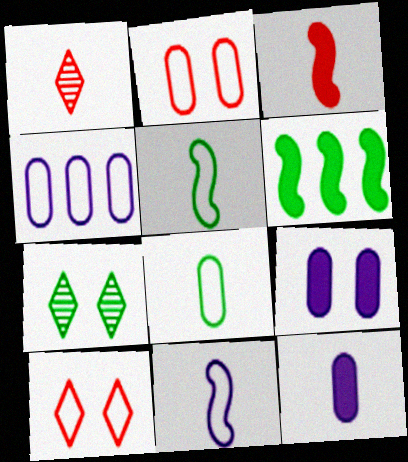[[1, 5, 12], 
[2, 4, 8], 
[3, 4, 7], 
[4, 5, 10], 
[6, 7, 8]]